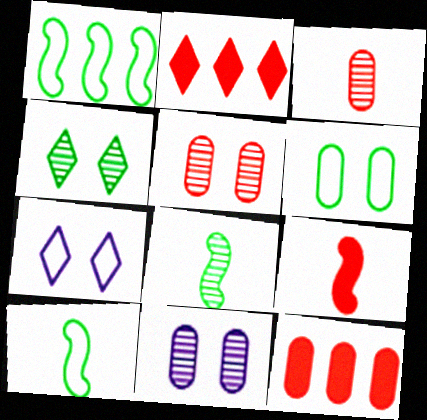[[2, 10, 11], 
[7, 8, 12]]